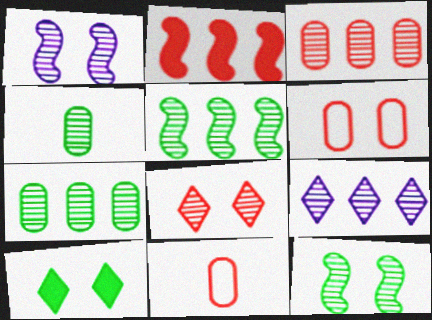[[1, 6, 10], 
[2, 8, 11], 
[3, 5, 9]]